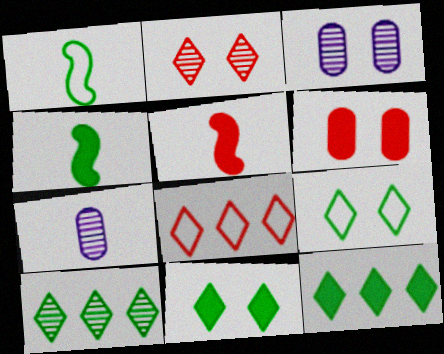[[3, 4, 8]]